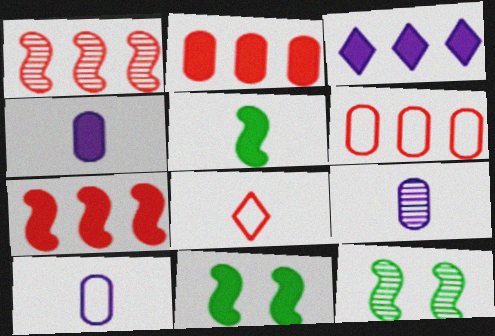[[4, 9, 10], 
[5, 8, 9]]